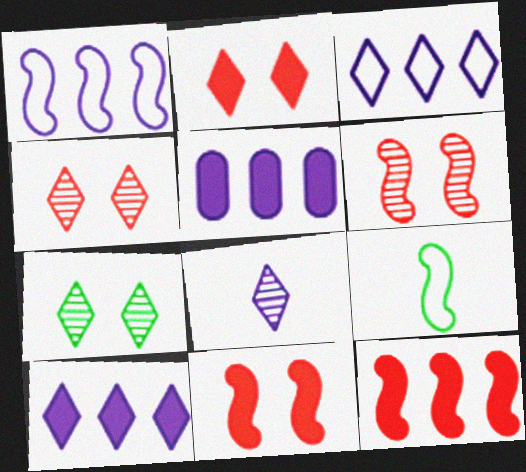[[4, 5, 9]]